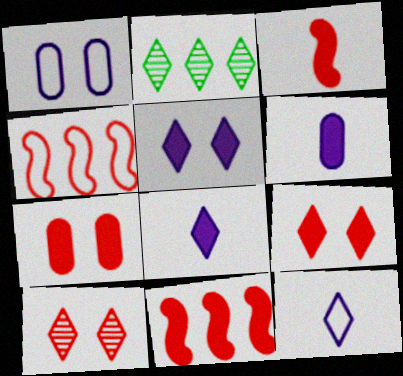[[1, 2, 3], 
[2, 9, 12]]